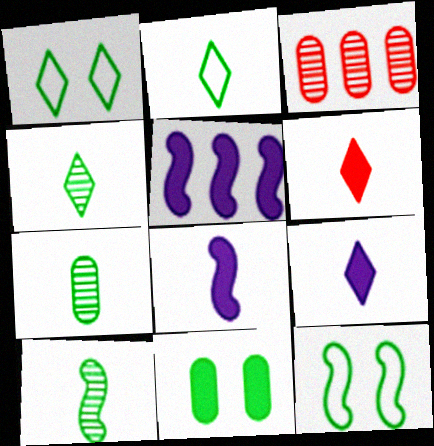[[1, 3, 8], 
[3, 9, 12], 
[4, 7, 10], 
[5, 6, 11]]